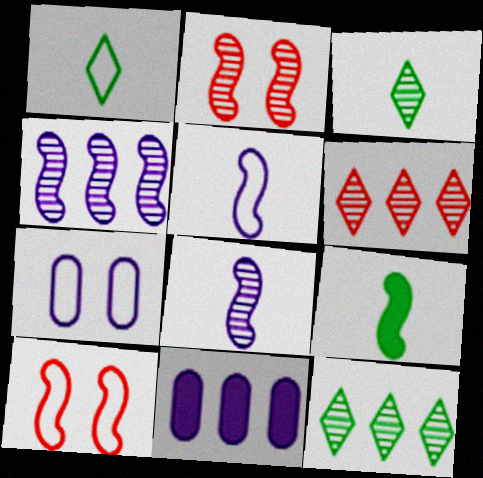[[1, 2, 11], 
[3, 10, 11], 
[4, 9, 10], 
[6, 7, 9]]